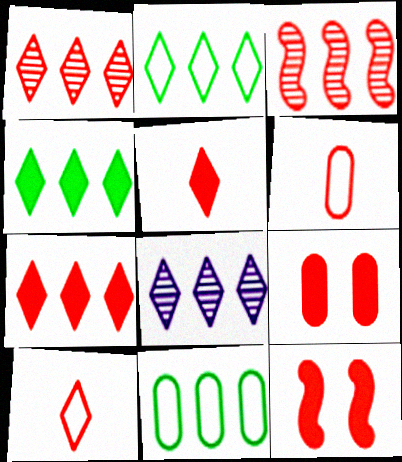[[1, 6, 12], 
[2, 7, 8], 
[3, 9, 10]]